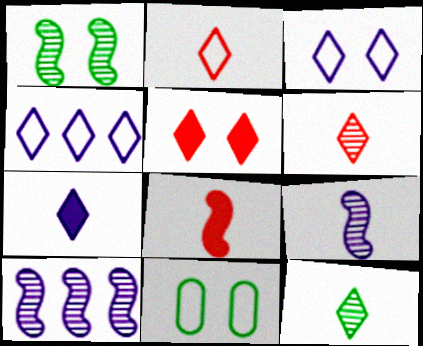[[2, 7, 12], 
[4, 5, 12]]